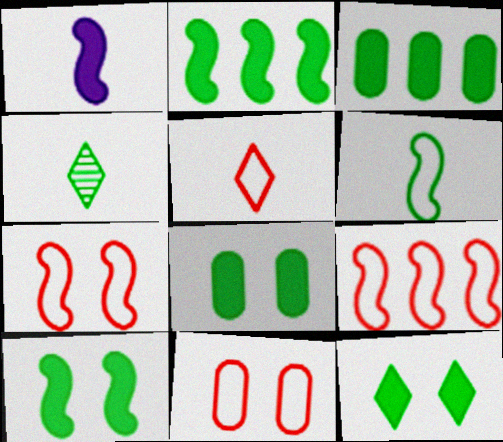[[5, 9, 11], 
[8, 10, 12]]